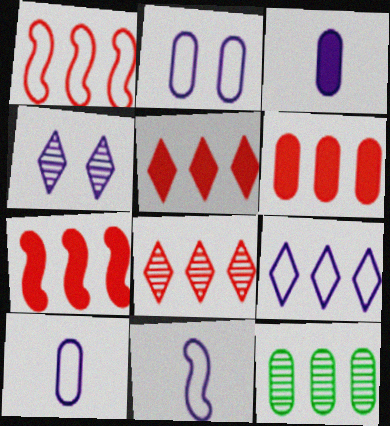[[1, 6, 8], 
[2, 9, 11], 
[5, 6, 7], 
[7, 9, 12]]